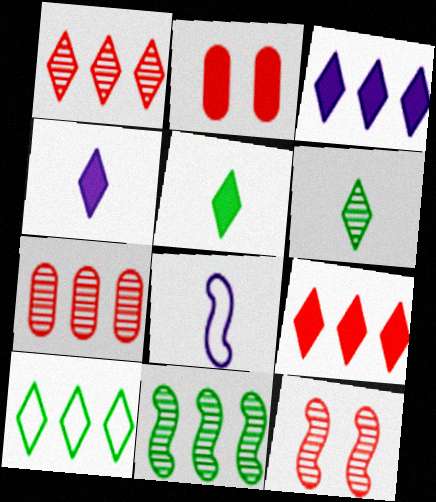[[1, 3, 10]]